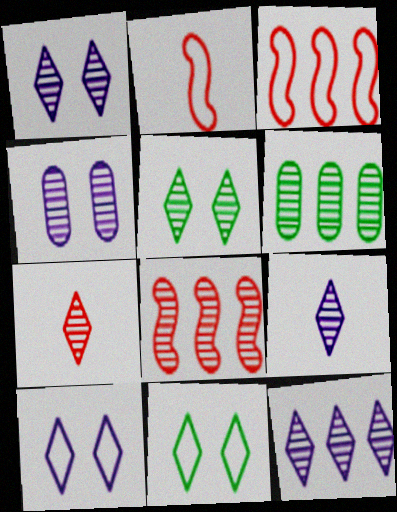[[1, 9, 12], 
[5, 7, 12], 
[6, 8, 12]]